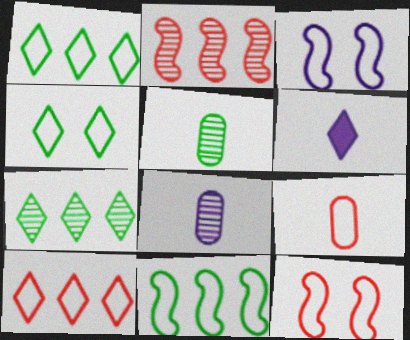[[1, 3, 9], 
[9, 10, 12]]